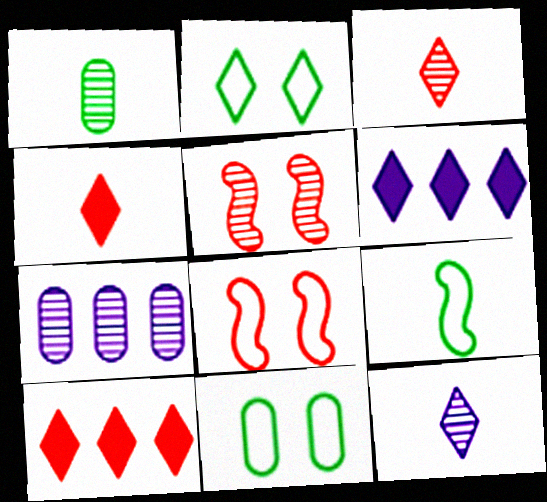[[1, 6, 8], 
[2, 3, 6], 
[2, 10, 12]]